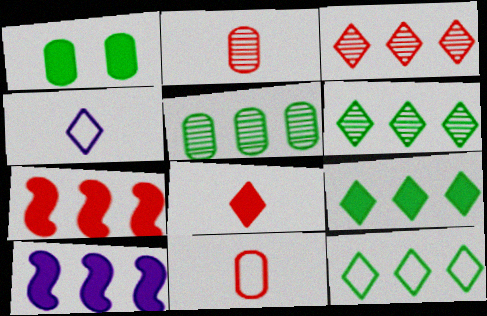[[1, 8, 10], 
[6, 9, 12]]